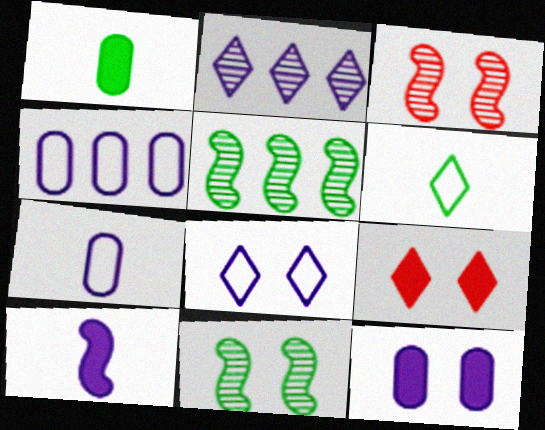[[2, 6, 9], 
[5, 7, 9]]